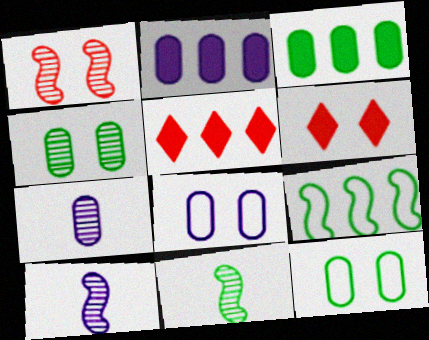[[2, 7, 8], 
[5, 8, 11], 
[5, 10, 12], 
[6, 7, 9]]